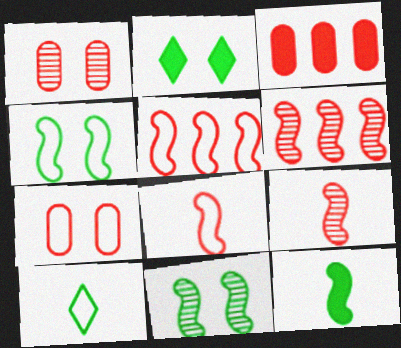[]